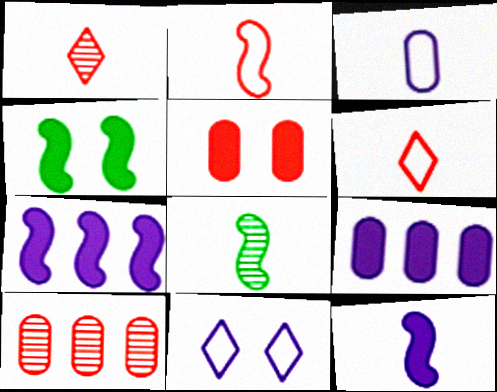[[2, 8, 12]]